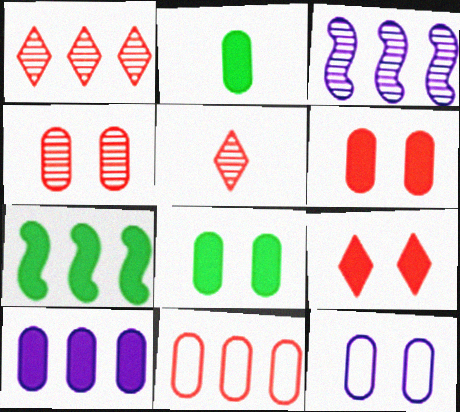[[2, 6, 10], 
[4, 8, 12], 
[5, 7, 12]]